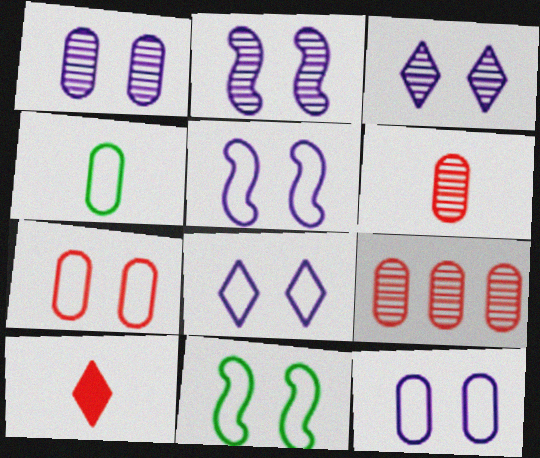[[1, 2, 3], 
[5, 8, 12], 
[7, 8, 11]]